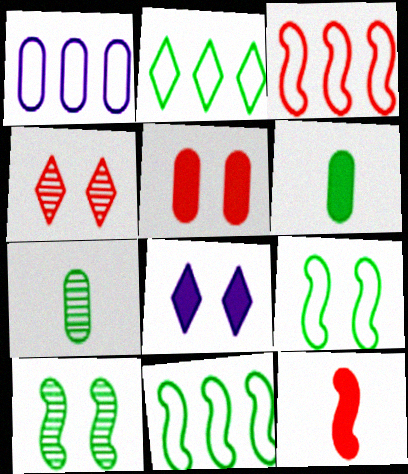[[1, 2, 3], 
[1, 5, 7], 
[2, 6, 10], 
[3, 7, 8]]